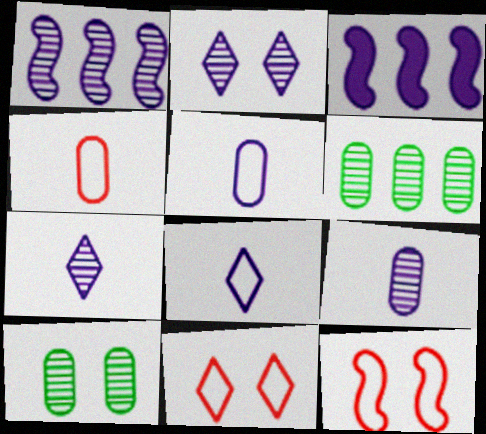[[1, 2, 9], 
[2, 3, 5]]